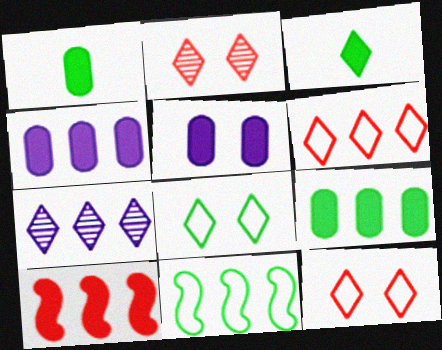[[3, 5, 10], 
[3, 7, 12]]